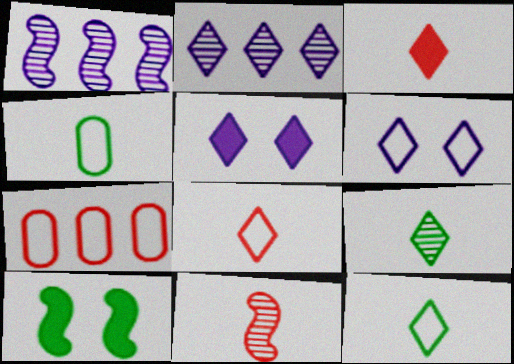[]